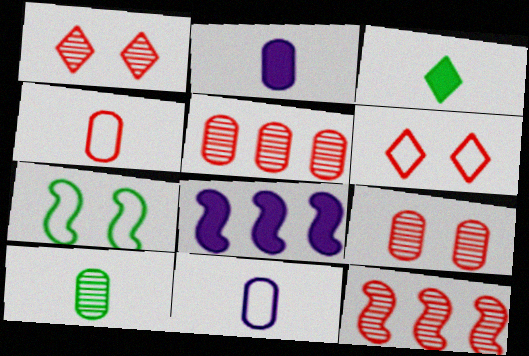[[2, 4, 10], 
[6, 8, 10]]